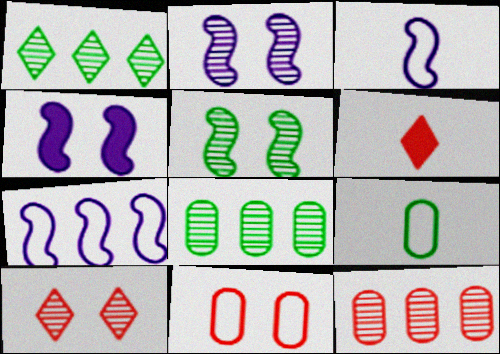[]